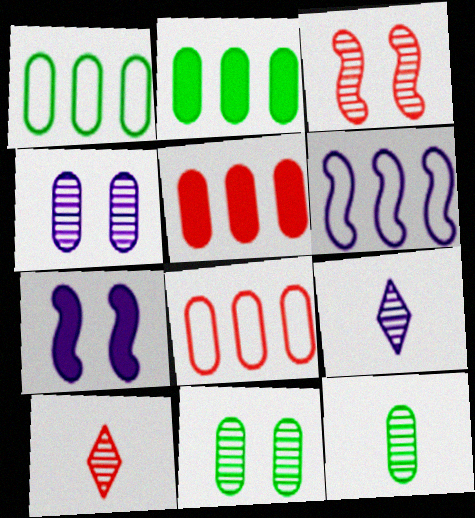[[1, 7, 10]]